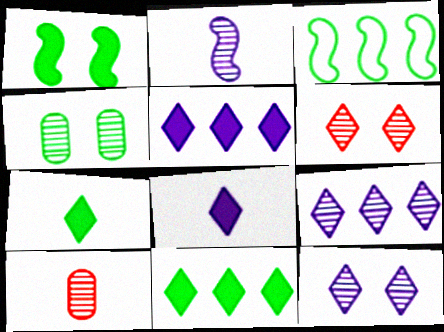[[3, 4, 7]]